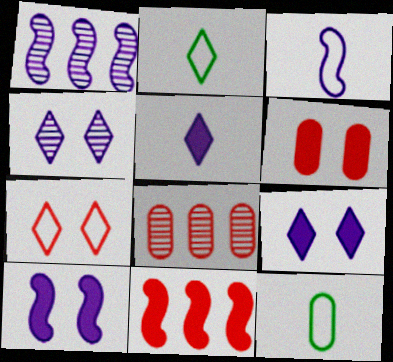[[1, 2, 6], 
[1, 3, 10], 
[2, 8, 10], 
[4, 11, 12]]